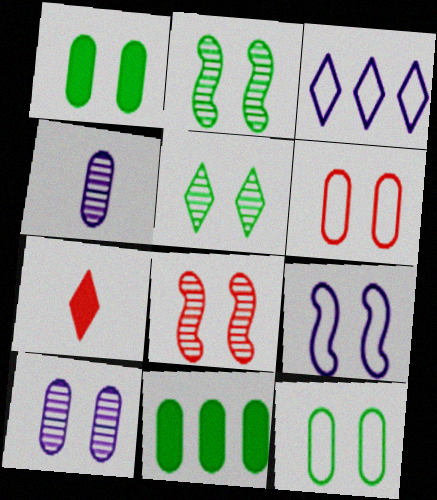[[1, 6, 10], 
[3, 5, 7], 
[4, 6, 11], 
[5, 8, 10]]